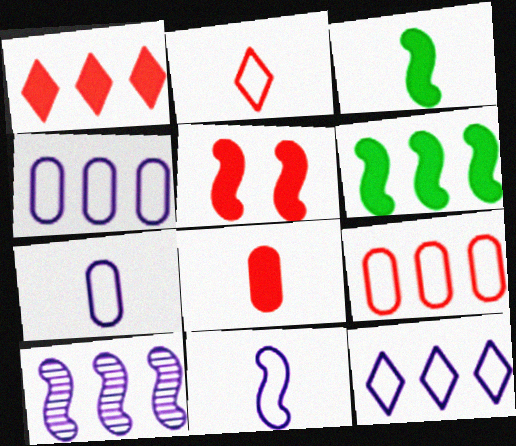[[1, 5, 8]]